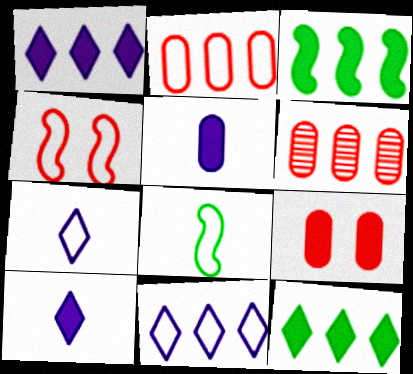[[3, 6, 11], 
[3, 9, 10]]